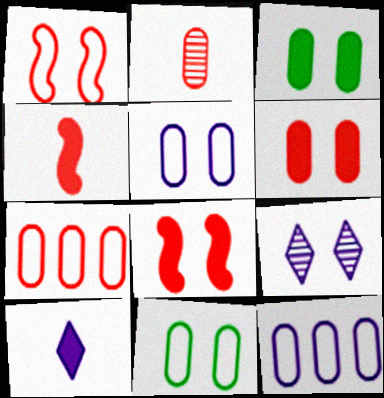[[1, 3, 9], 
[2, 3, 12], 
[2, 6, 7], 
[8, 9, 11]]